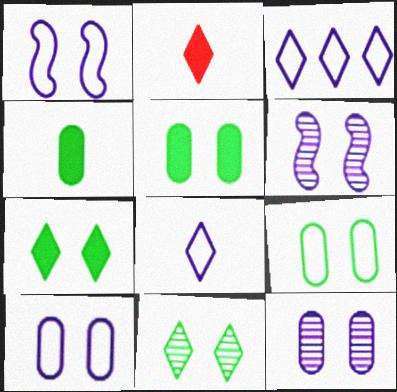[[2, 3, 11]]